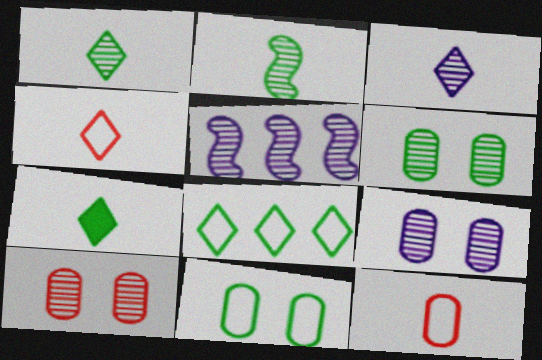[[1, 5, 10], 
[3, 4, 7], 
[3, 5, 9], 
[6, 9, 10]]